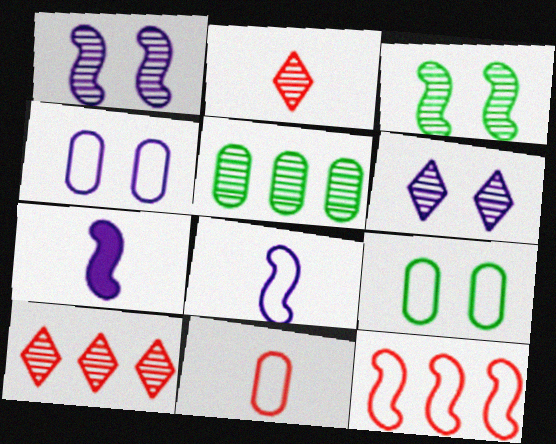[[1, 2, 5], 
[3, 7, 12], 
[7, 9, 10]]